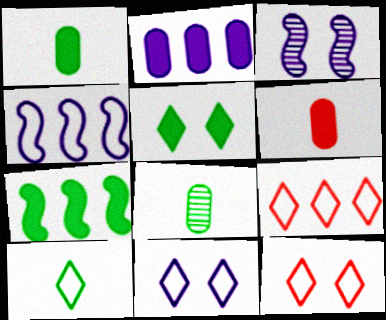[[1, 3, 9], 
[1, 5, 7], 
[9, 10, 11]]